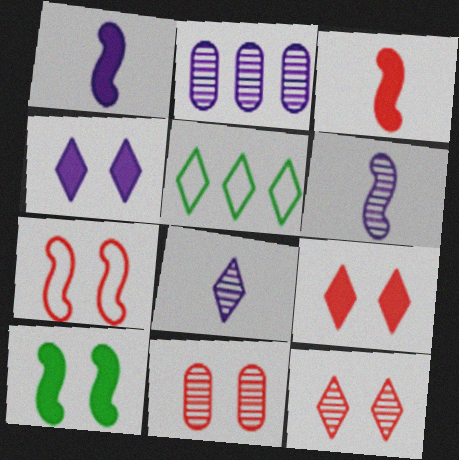[[1, 5, 11], 
[5, 8, 9], 
[7, 9, 11]]